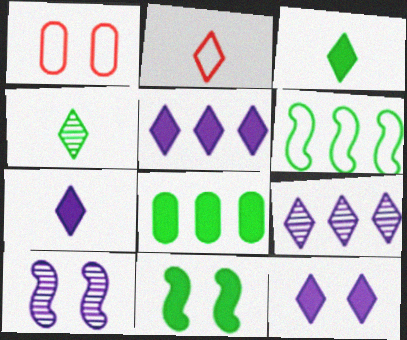[[2, 4, 7], 
[2, 8, 10], 
[3, 8, 11], 
[5, 7, 12]]